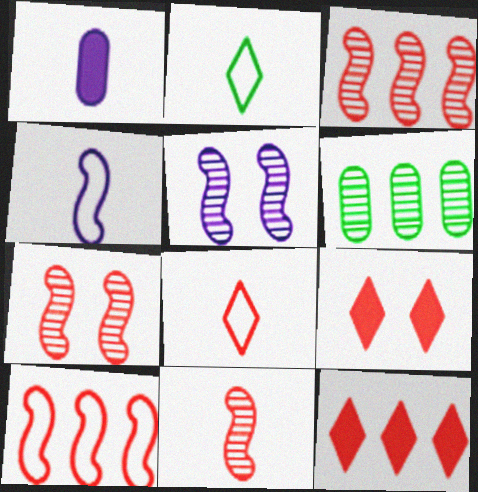[[1, 2, 11], 
[3, 7, 11], 
[4, 6, 9]]